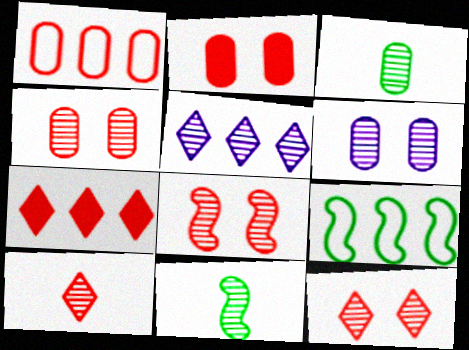[[3, 5, 8], 
[4, 5, 11], 
[4, 8, 12]]